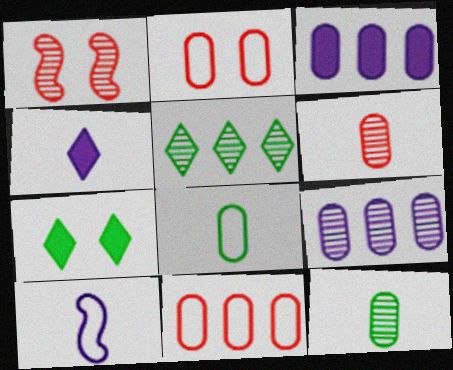[[2, 3, 12]]